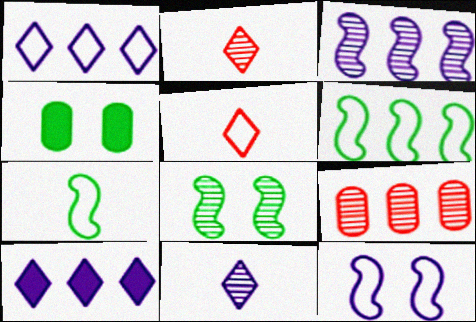[[3, 4, 5], 
[6, 9, 10], 
[8, 9, 11]]